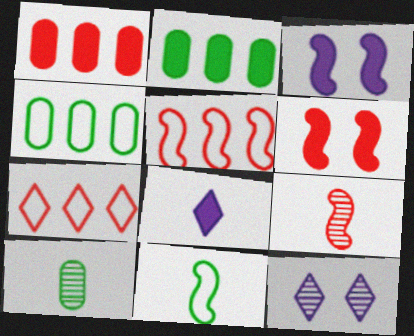[[1, 11, 12], 
[2, 6, 8], 
[3, 7, 10], 
[5, 6, 9]]